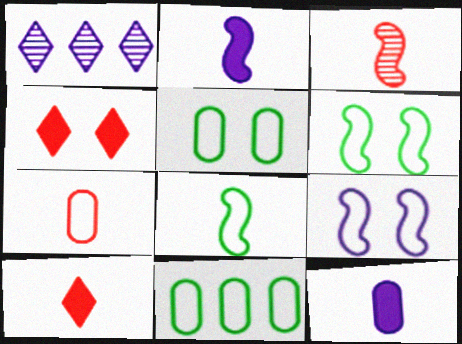[[1, 9, 12], 
[2, 3, 8], 
[3, 7, 10]]